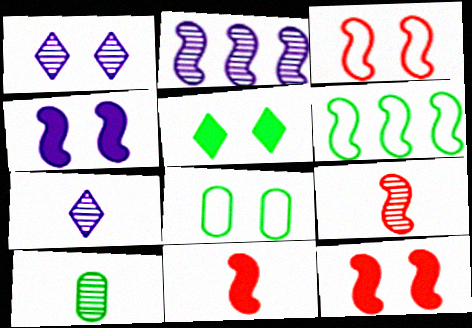[[1, 8, 12], 
[4, 6, 9], 
[5, 6, 10], 
[7, 9, 10]]